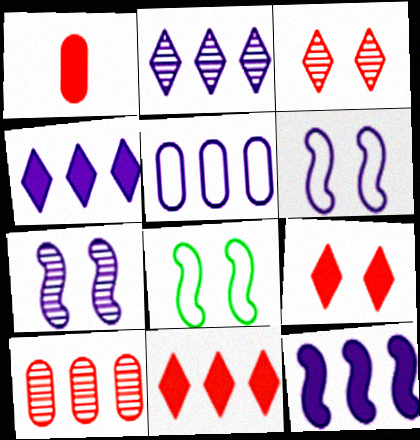[[1, 2, 8], 
[2, 5, 12]]